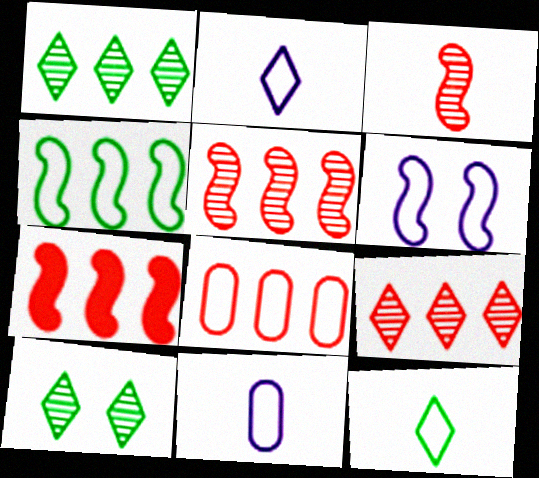[[6, 8, 12], 
[7, 8, 9], 
[7, 10, 11]]